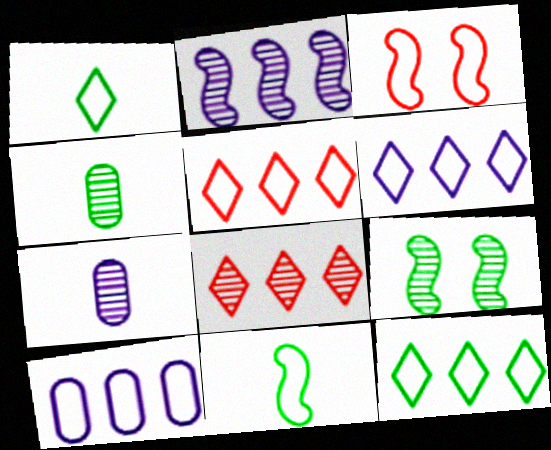[[1, 3, 10], 
[5, 6, 12], 
[7, 8, 9]]